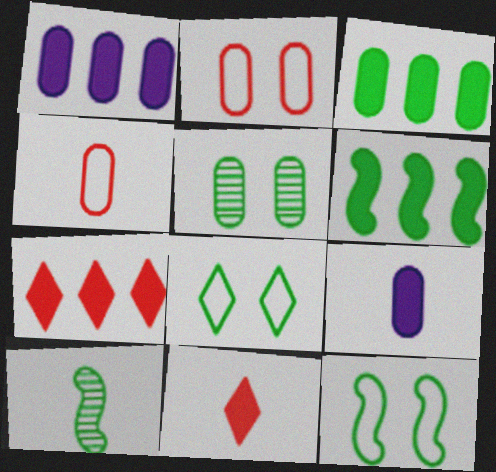[[1, 4, 5], 
[1, 6, 7], 
[3, 8, 10], 
[6, 10, 12]]